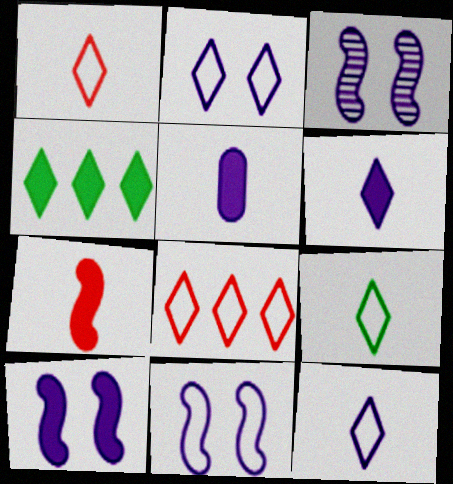[[1, 9, 12], 
[2, 8, 9], 
[3, 10, 11]]